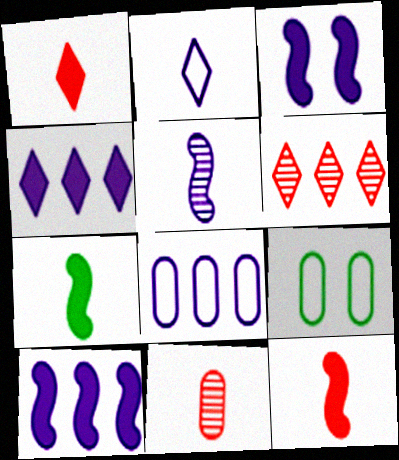[[2, 7, 11]]